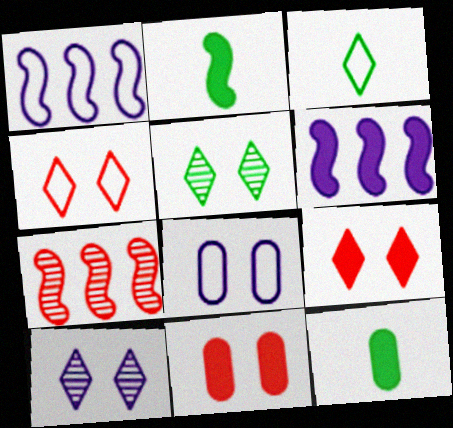[[6, 9, 12]]